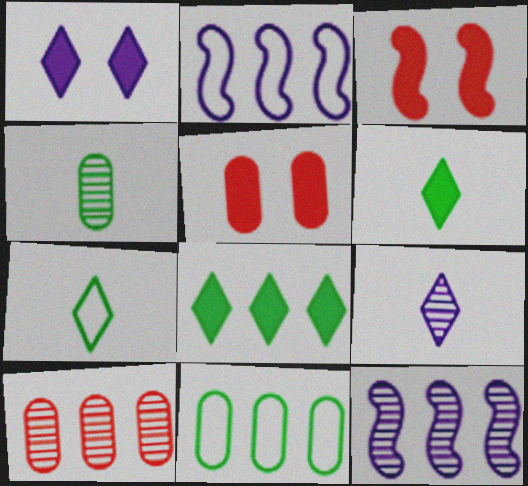[[2, 8, 10], 
[3, 9, 11], 
[5, 7, 12]]